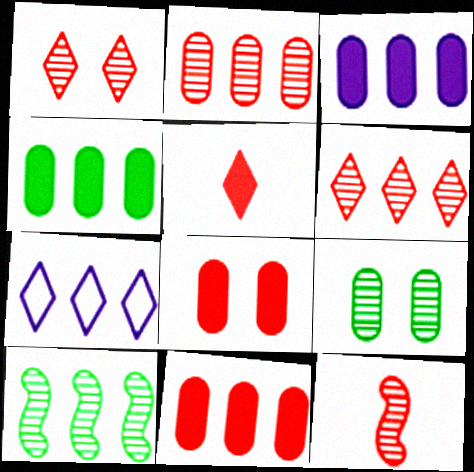[[1, 2, 12], 
[3, 4, 11], 
[7, 10, 11]]